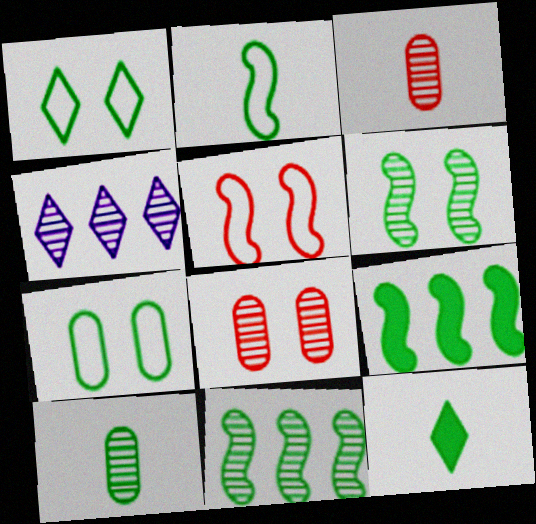[[1, 9, 10], 
[2, 6, 9], 
[2, 10, 12], 
[3, 4, 6], 
[7, 11, 12]]